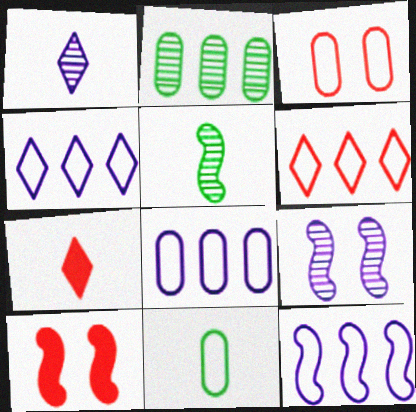[[3, 8, 11], 
[4, 8, 12], 
[5, 10, 12]]